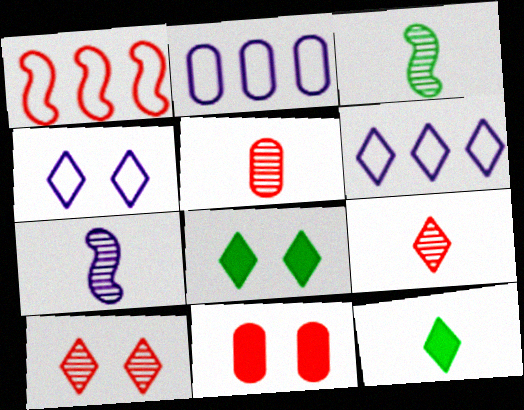[[1, 9, 11], 
[3, 6, 11], 
[4, 8, 10], 
[6, 8, 9], 
[6, 10, 12]]